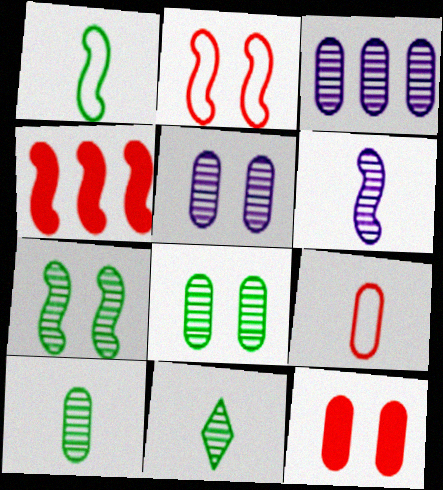[]